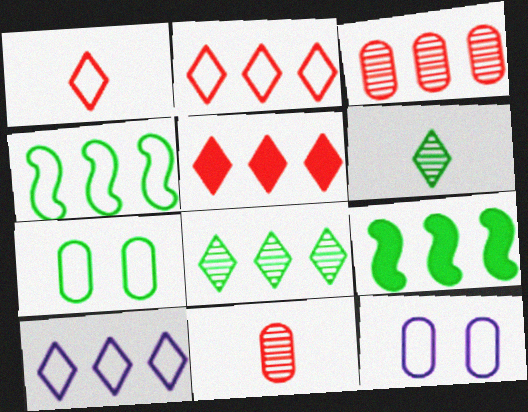[[1, 4, 12], 
[3, 9, 10], 
[5, 8, 10], 
[6, 7, 9]]